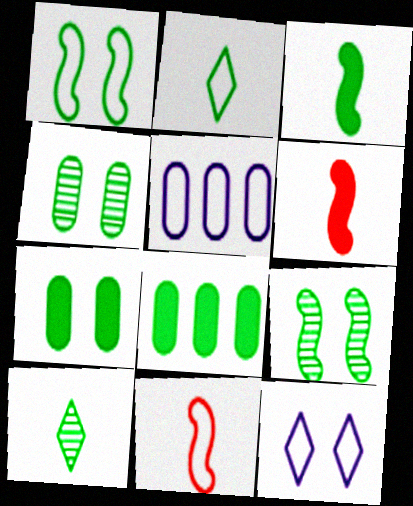[[1, 8, 10], 
[2, 8, 9]]